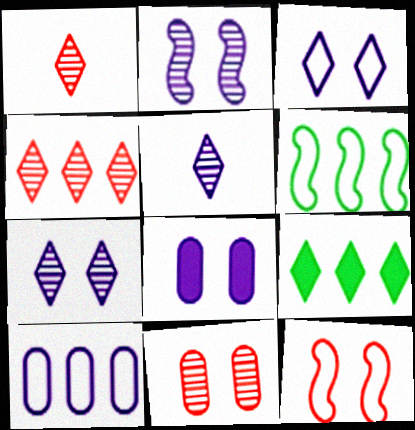[[1, 3, 9], 
[1, 6, 8], 
[2, 3, 8]]